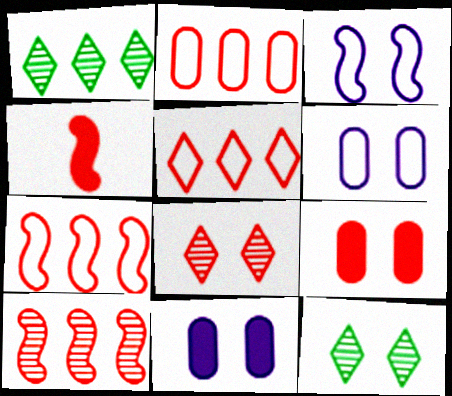[[1, 4, 6], 
[2, 4, 8], 
[2, 5, 7], 
[3, 9, 12]]